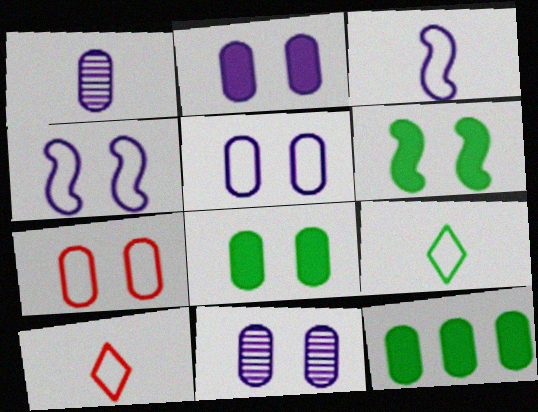[[1, 7, 12], 
[2, 5, 11], 
[7, 8, 11]]